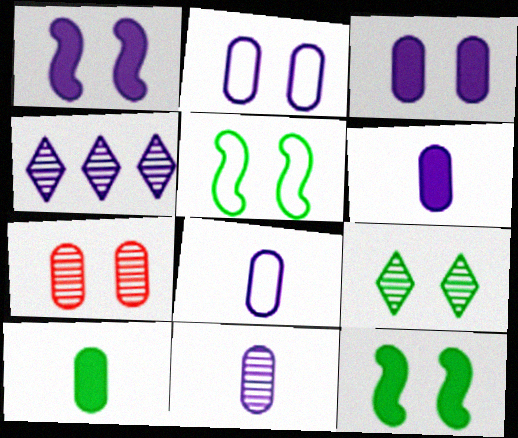[[1, 4, 8], 
[6, 8, 11]]